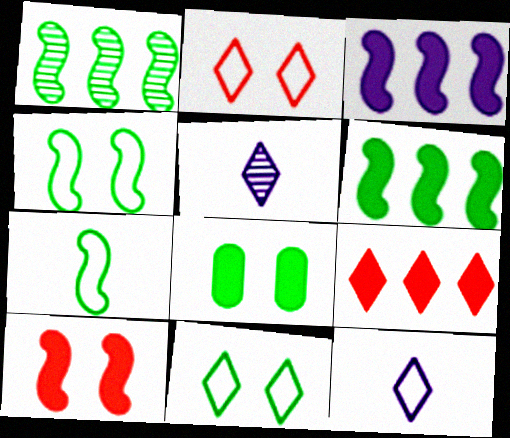[[5, 9, 11]]